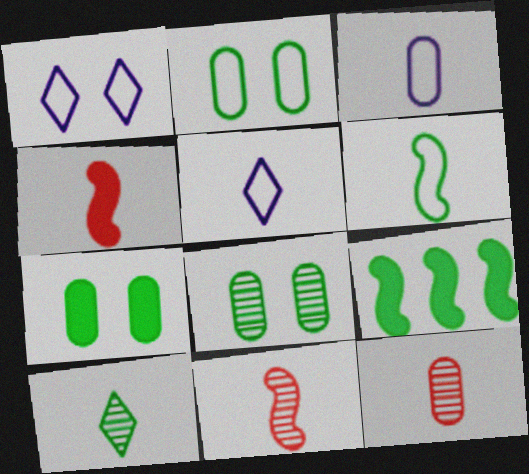[[1, 9, 12], 
[2, 7, 8], 
[2, 9, 10], 
[3, 4, 10]]